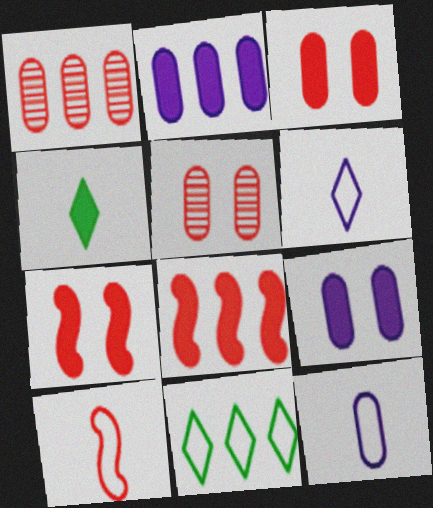[[2, 4, 7], 
[4, 8, 9]]